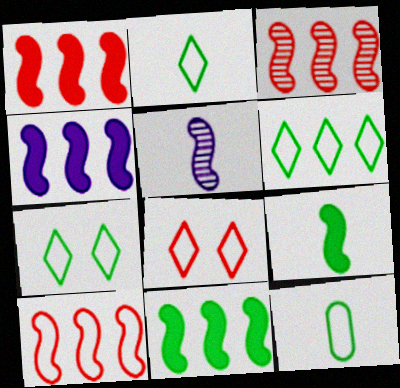[[1, 3, 10], 
[1, 4, 11], 
[2, 6, 7]]